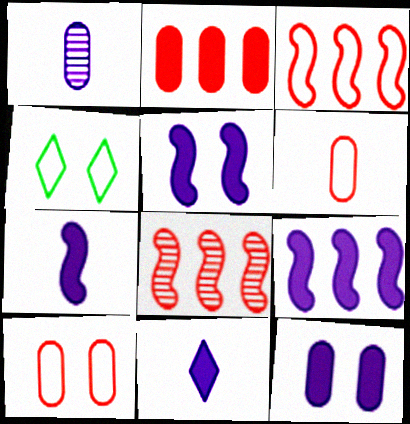[[5, 7, 9], 
[9, 11, 12]]